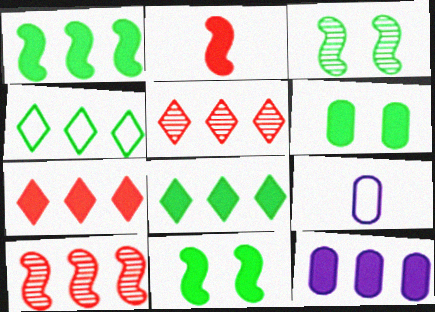[[1, 7, 12], 
[3, 7, 9], 
[4, 10, 12], 
[5, 9, 11]]